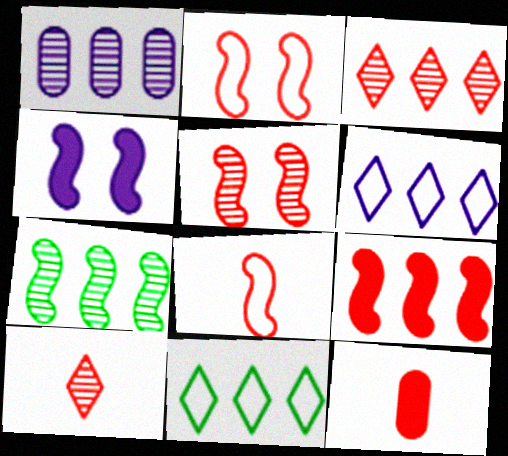[[1, 3, 7], 
[1, 9, 11], 
[2, 3, 12], 
[4, 7, 8], 
[5, 8, 9], 
[8, 10, 12]]